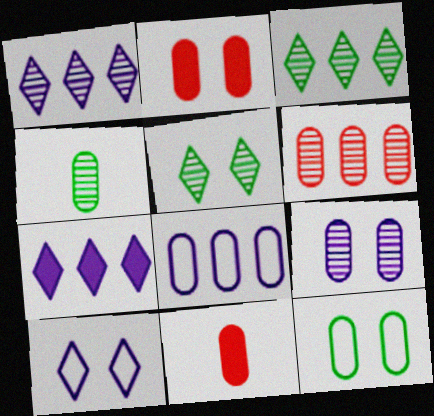[[2, 4, 8], 
[2, 9, 12], 
[4, 6, 9]]